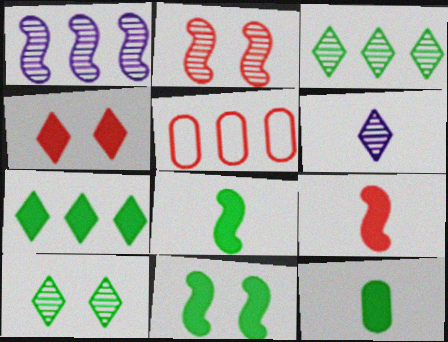[[1, 5, 7], 
[5, 6, 11], 
[7, 11, 12]]